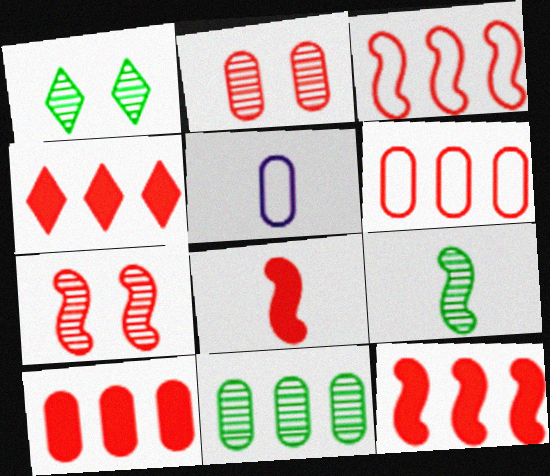[[1, 5, 12], 
[1, 9, 11], 
[3, 7, 8], 
[4, 10, 12]]